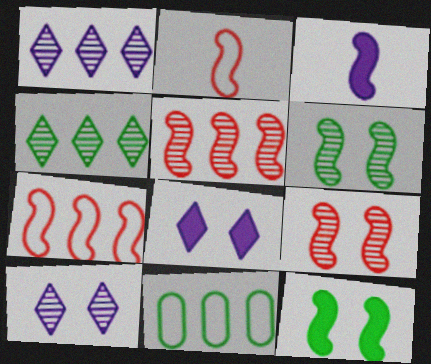[[3, 6, 7]]